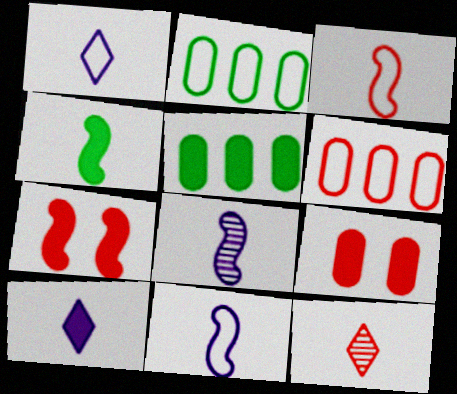[[3, 4, 8], 
[5, 7, 10], 
[6, 7, 12]]